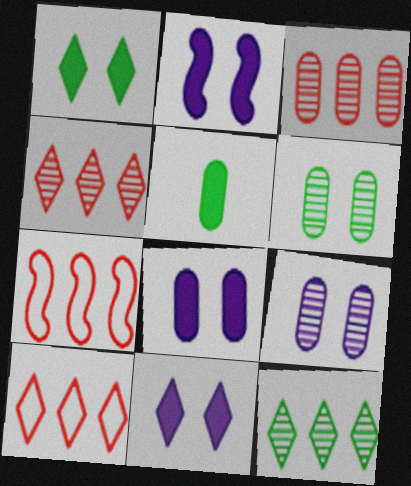[[2, 8, 11]]